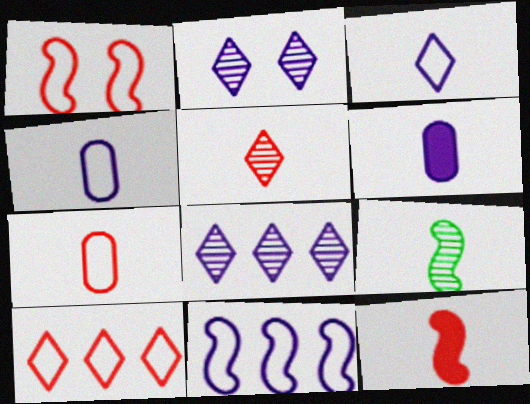[[1, 7, 10], 
[2, 6, 11], 
[5, 7, 12]]